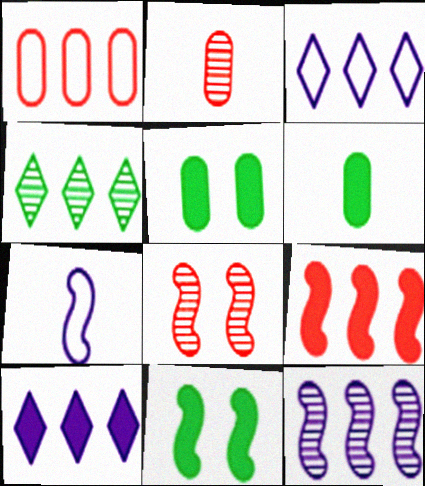[[2, 3, 11], 
[3, 6, 8]]